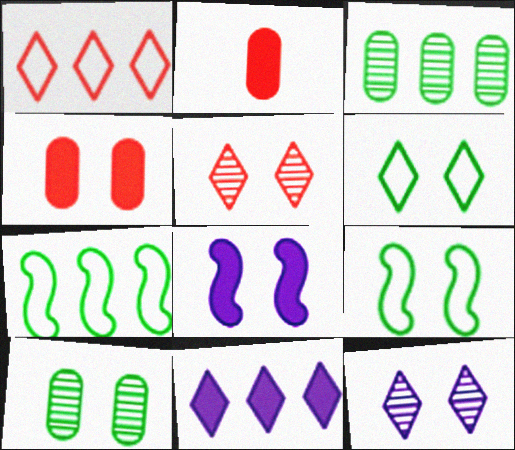[[2, 7, 12], 
[4, 9, 12]]